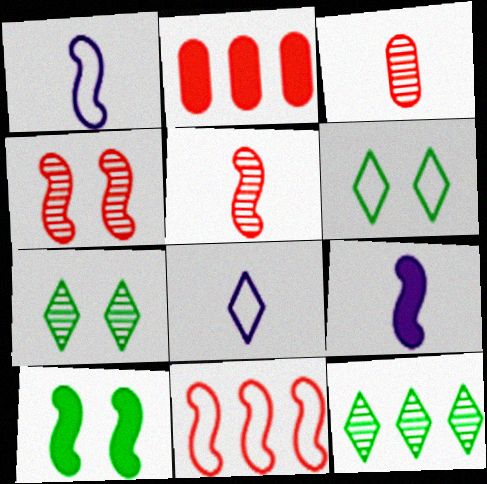[[1, 2, 7]]